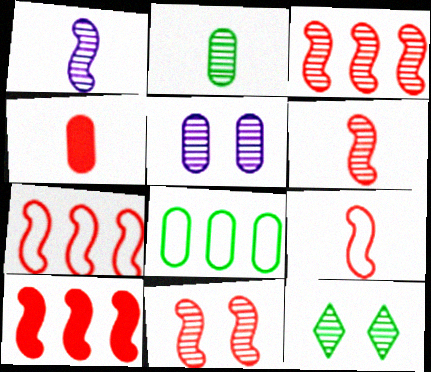[[3, 6, 11], 
[3, 7, 10], 
[4, 5, 8], 
[5, 11, 12], 
[9, 10, 11]]